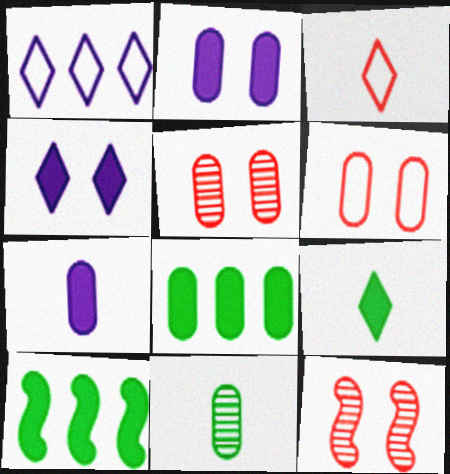[]